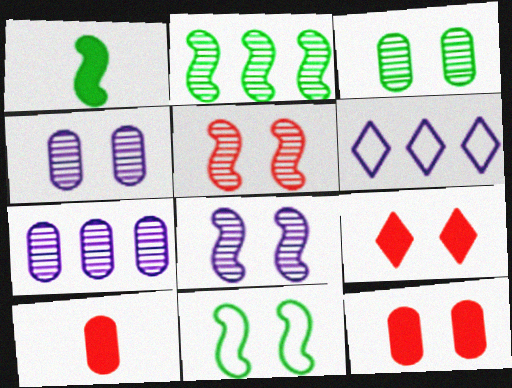[[1, 2, 11], 
[4, 9, 11]]